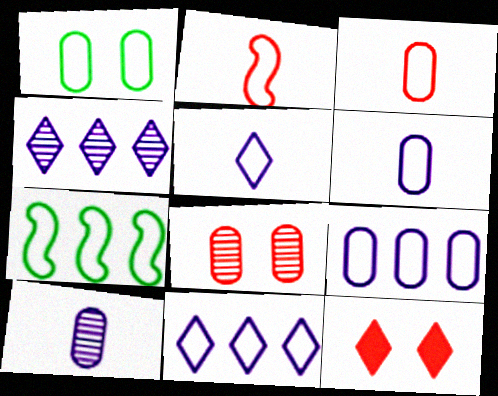[[1, 2, 11], 
[1, 3, 9], 
[7, 10, 12]]